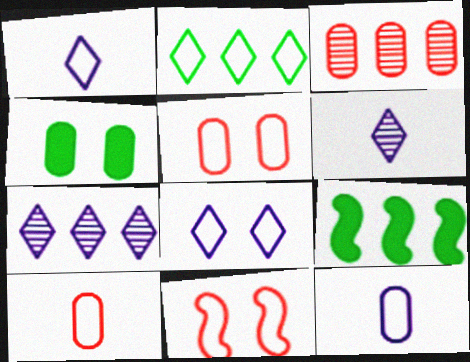[[2, 11, 12], 
[3, 4, 12], 
[5, 6, 9]]